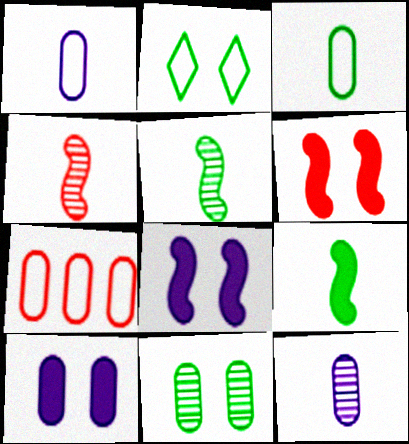[]